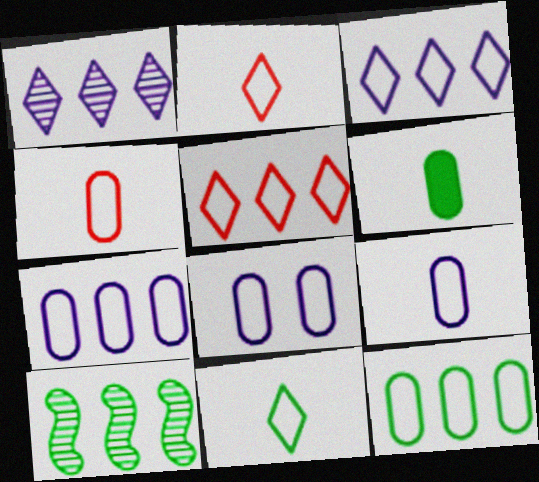[[4, 8, 12], 
[7, 8, 9]]